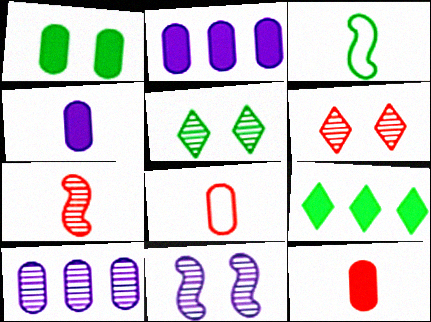[[1, 2, 12], 
[1, 8, 10], 
[2, 3, 6], 
[5, 7, 10], 
[8, 9, 11]]